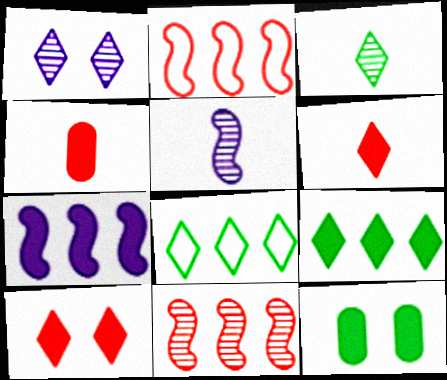[[1, 6, 8], 
[6, 7, 12]]